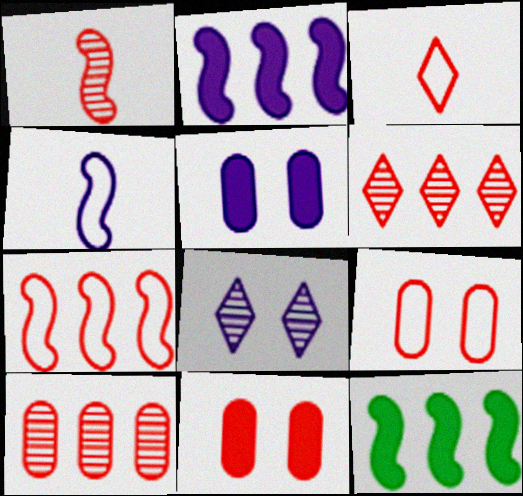[[3, 7, 9]]